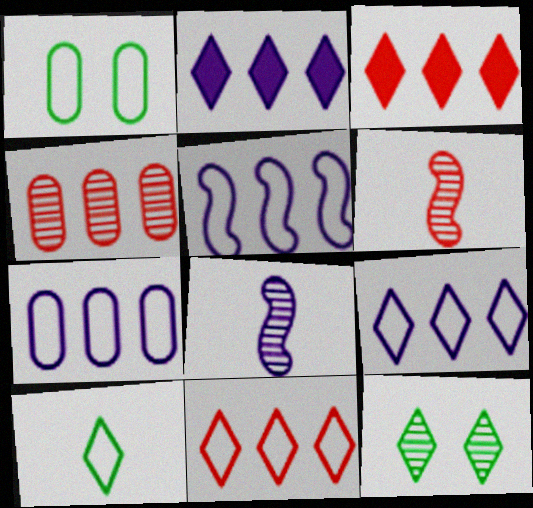[[1, 2, 6], 
[1, 3, 8], 
[4, 8, 12], 
[5, 7, 9]]